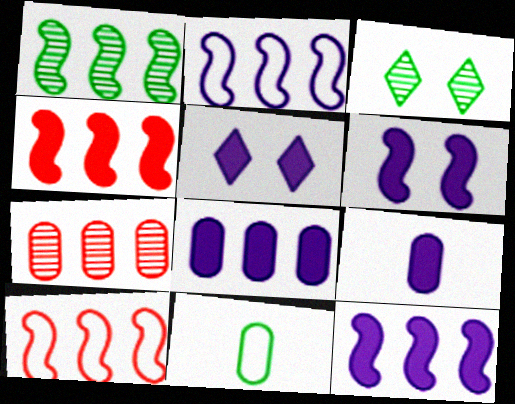[[1, 2, 4], 
[1, 10, 12], 
[3, 9, 10], 
[5, 9, 12]]